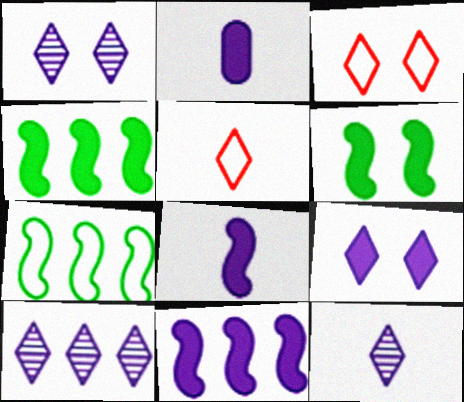[[1, 10, 12], 
[2, 9, 11]]